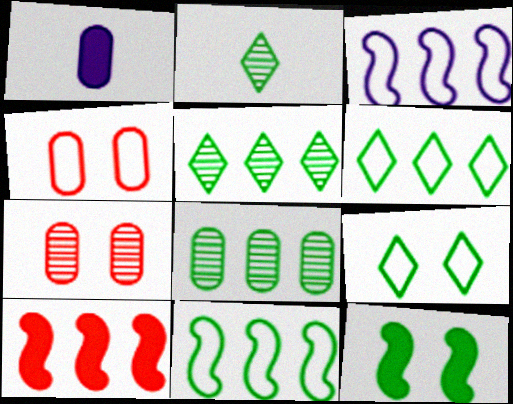[[1, 4, 8]]